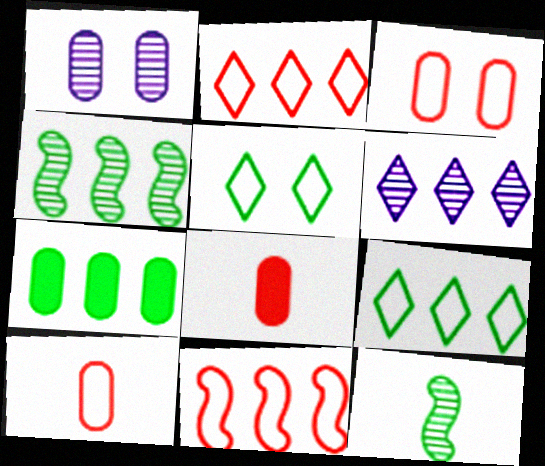[[1, 7, 10], 
[4, 7, 9], 
[5, 7, 12], 
[6, 7, 11]]